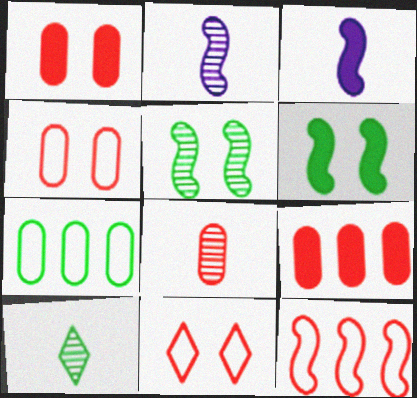[[2, 6, 12], 
[2, 8, 10], 
[3, 5, 12], 
[4, 8, 9], 
[6, 7, 10]]